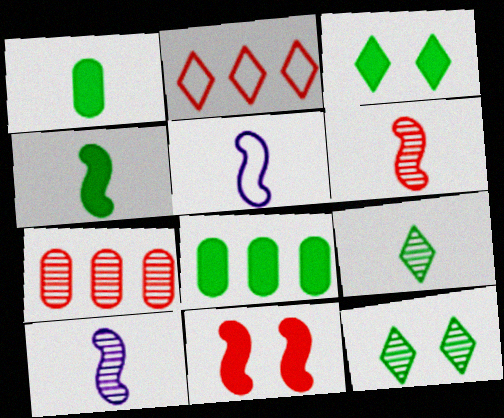[[3, 4, 8], 
[3, 5, 7], 
[4, 5, 6], 
[7, 10, 12]]